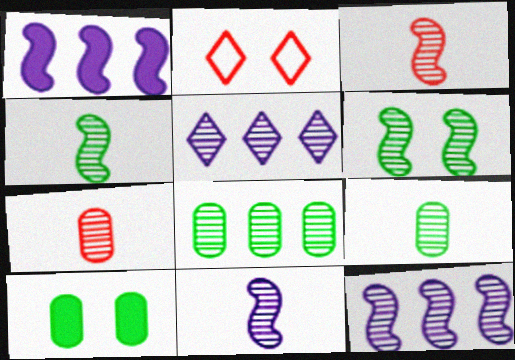[[1, 2, 9], 
[3, 4, 11], 
[3, 6, 12], 
[5, 6, 7]]